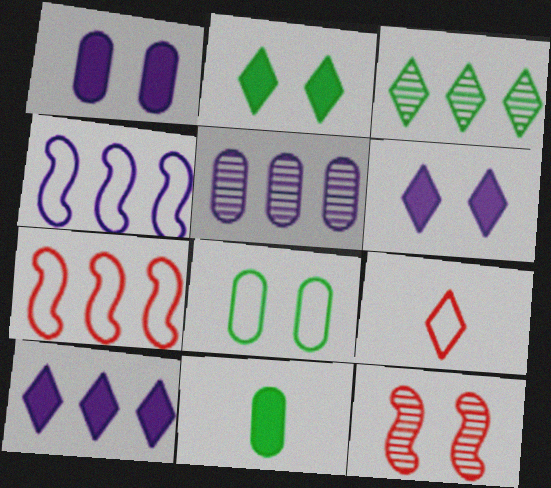[[3, 6, 9], 
[4, 5, 10], 
[4, 8, 9], 
[6, 8, 12]]